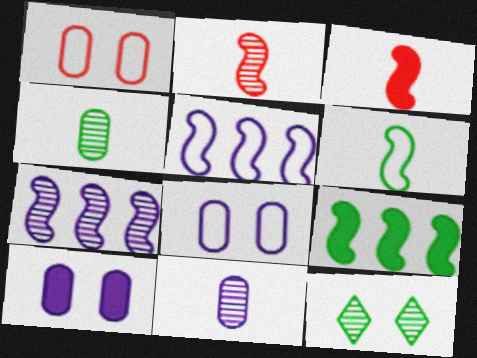[]